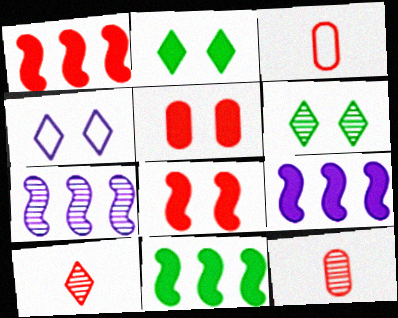[[1, 9, 11], 
[2, 3, 7], 
[3, 6, 9], 
[4, 11, 12], 
[6, 7, 12]]